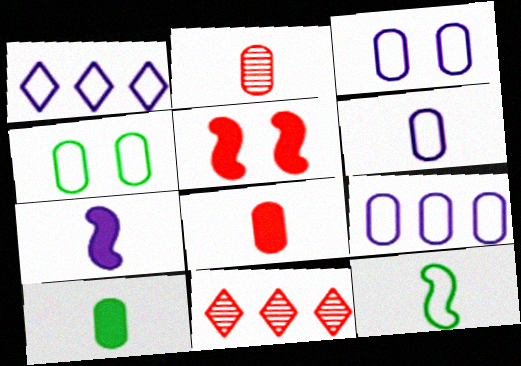[[2, 6, 10], 
[3, 6, 9], 
[4, 7, 11]]